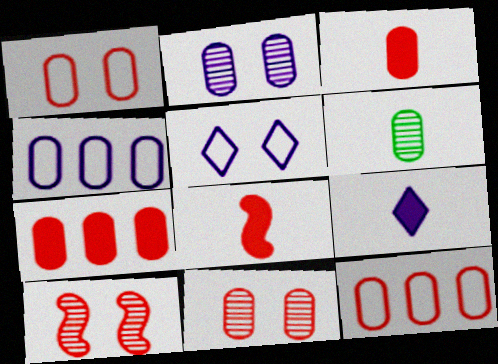[[3, 11, 12]]